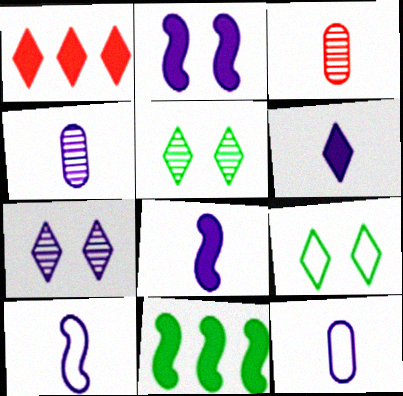[[4, 6, 10]]